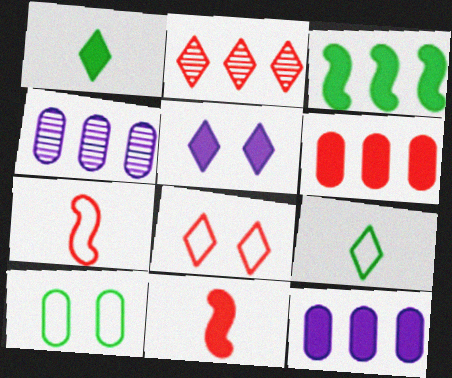[[2, 5, 9]]